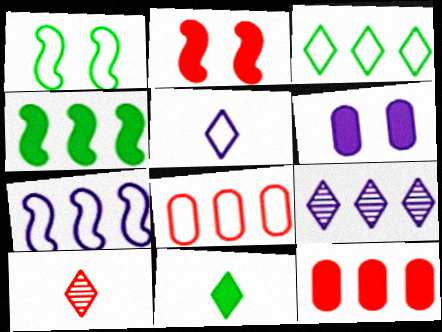[[1, 5, 8], 
[2, 8, 10], 
[3, 7, 8], 
[4, 8, 9], 
[5, 10, 11]]